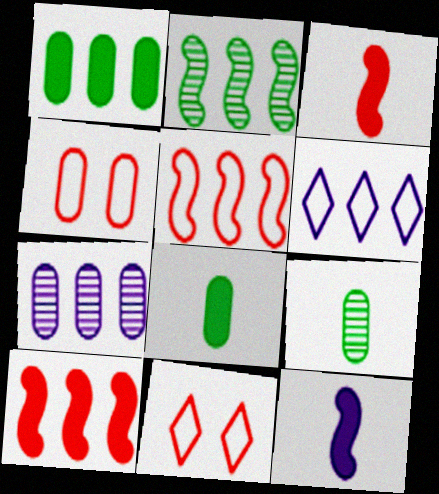[[4, 7, 8]]